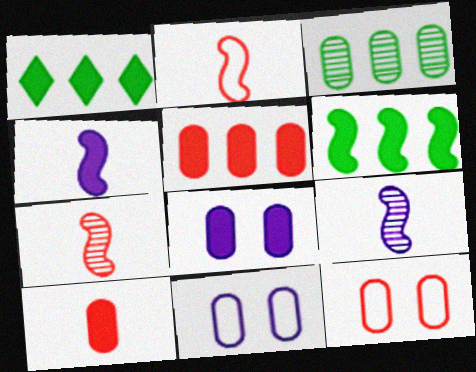[[1, 7, 11], 
[1, 9, 12], 
[3, 10, 11]]